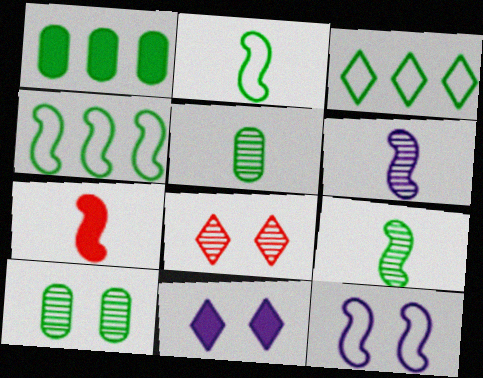[[1, 7, 11], 
[2, 6, 7]]